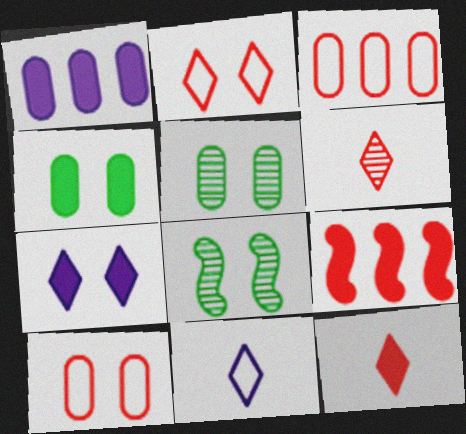[[5, 9, 11], 
[6, 9, 10], 
[7, 8, 10]]